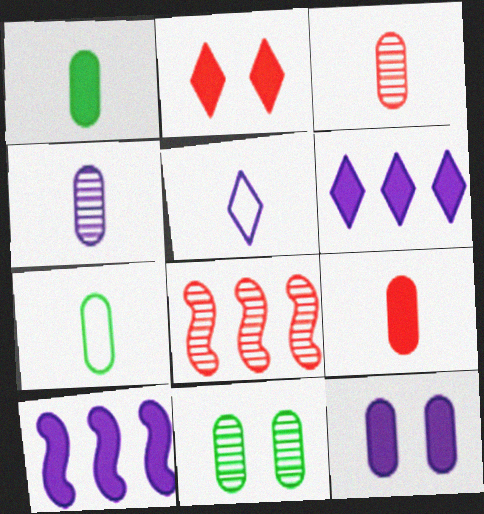[[1, 2, 10], 
[4, 7, 9]]